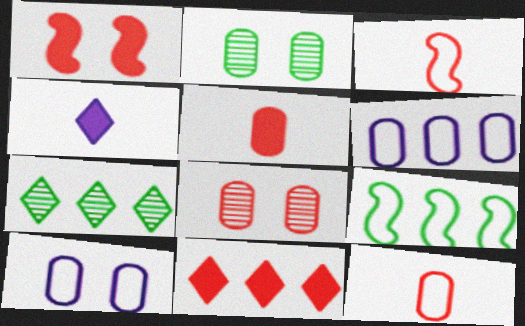[[1, 5, 11], 
[2, 5, 6], 
[3, 8, 11], 
[4, 8, 9]]